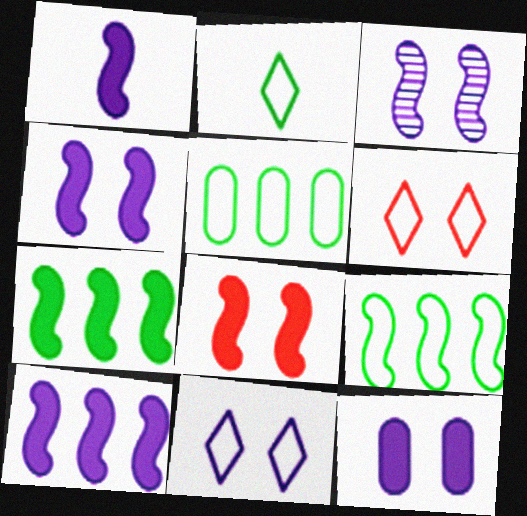[[1, 4, 10], 
[1, 7, 8], 
[3, 11, 12]]